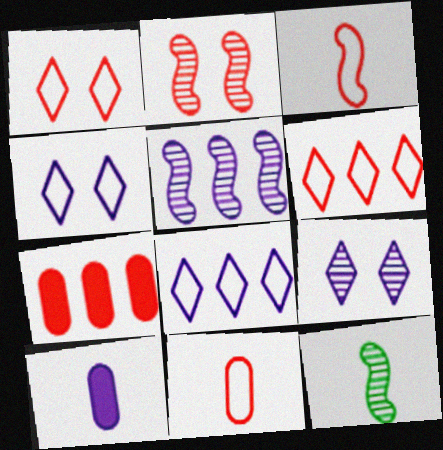[[2, 5, 12], 
[4, 5, 10], 
[4, 7, 12]]